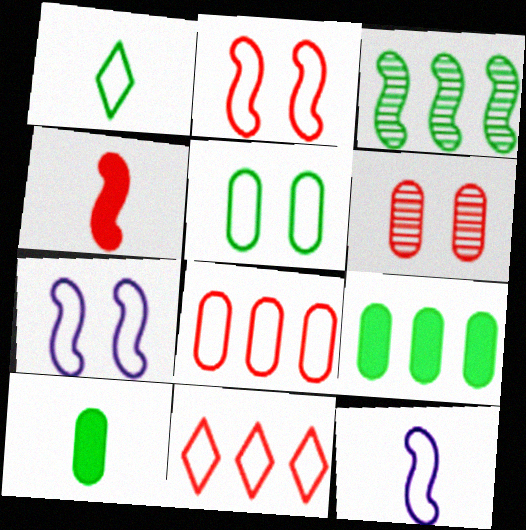[[1, 7, 8], 
[3, 4, 7], 
[4, 6, 11], 
[5, 11, 12]]